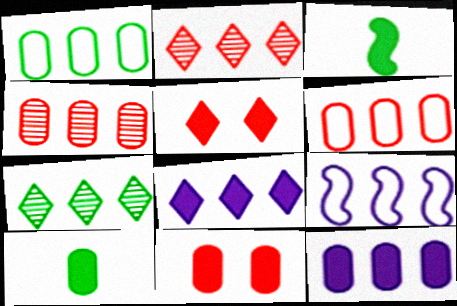[[1, 4, 12], 
[3, 5, 12], 
[3, 8, 11], 
[10, 11, 12]]